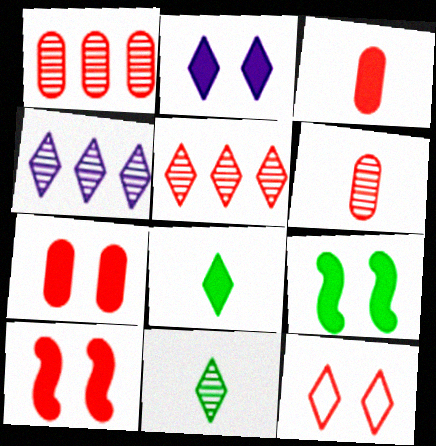[[2, 7, 9], 
[4, 8, 12]]